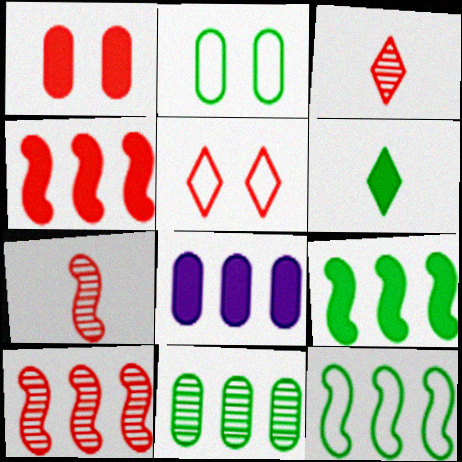[]